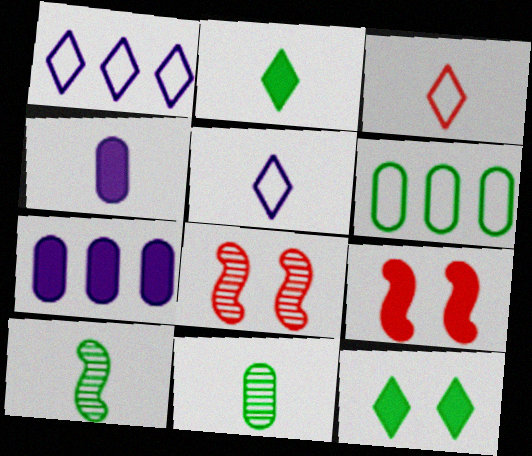[[1, 9, 11], 
[2, 7, 9], 
[3, 4, 10], 
[6, 10, 12]]